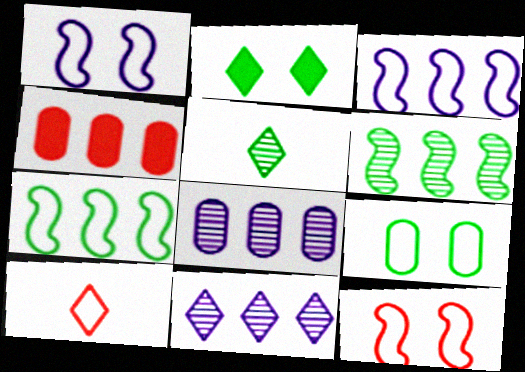[[1, 4, 5], 
[2, 10, 11], 
[3, 9, 10], 
[4, 7, 11]]